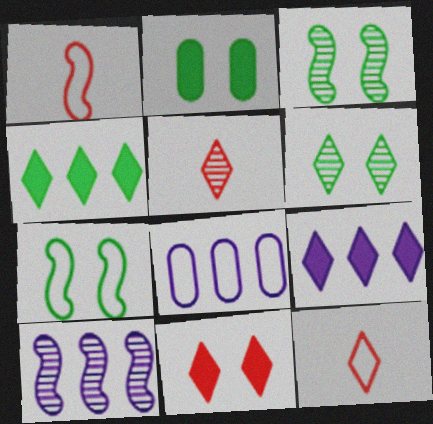[[2, 6, 7], 
[2, 10, 12], 
[6, 9, 12], 
[7, 8, 12], 
[8, 9, 10]]